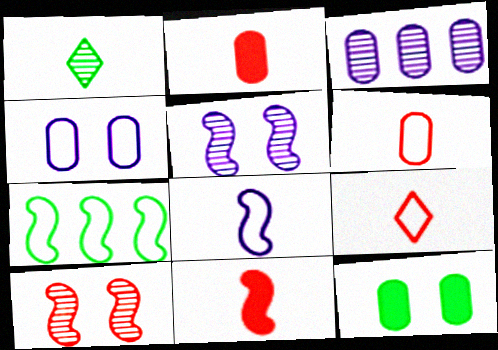[[1, 2, 8], 
[1, 3, 10], 
[1, 7, 12], 
[3, 6, 12], 
[4, 7, 9], 
[5, 7, 11]]